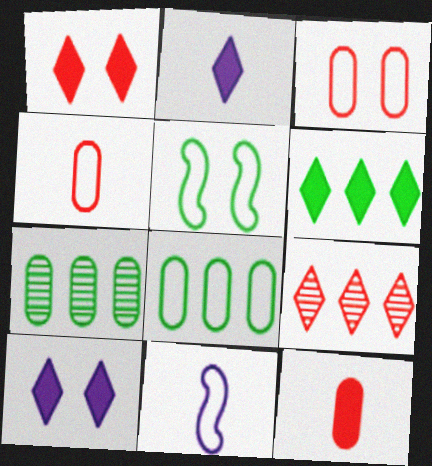[[1, 2, 6], 
[1, 7, 11]]